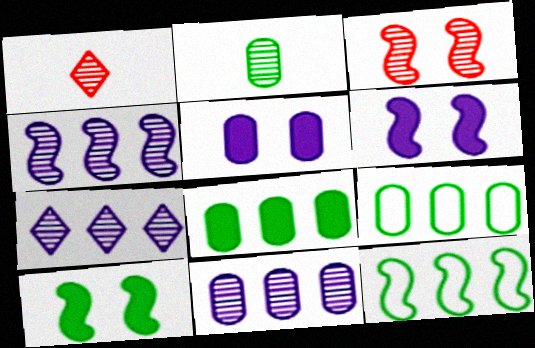[[1, 5, 12], 
[1, 6, 9], 
[2, 3, 7], 
[4, 7, 11]]